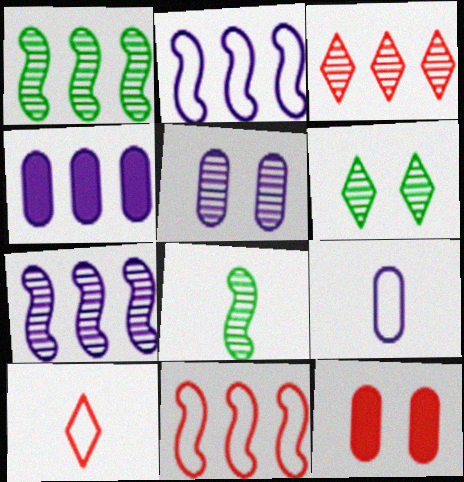[[3, 5, 8], 
[4, 5, 9]]